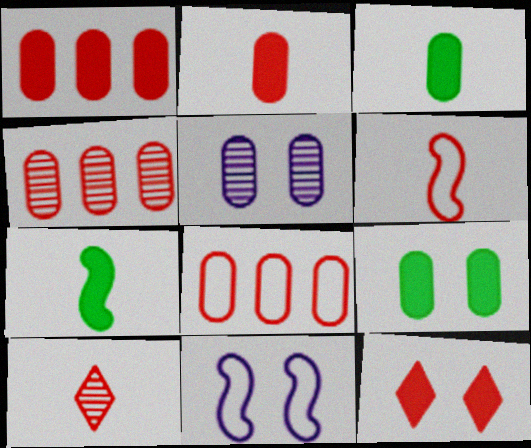[[1, 4, 8], 
[2, 6, 10], 
[3, 5, 8], 
[4, 6, 12]]